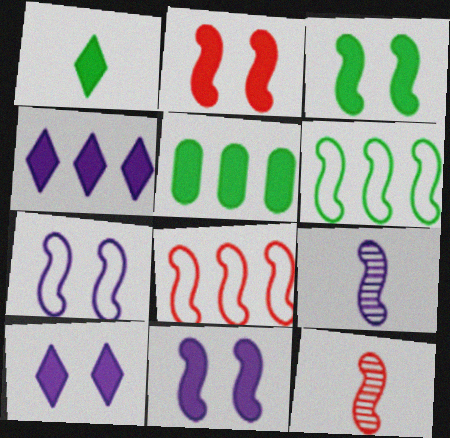[[1, 3, 5], 
[2, 3, 11], 
[2, 6, 9], 
[2, 8, 12], 
[3, 8, 9], 
[6, 11, 12]]